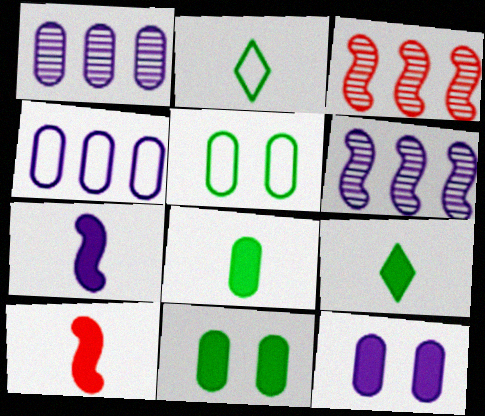[[2, 3, 12]]